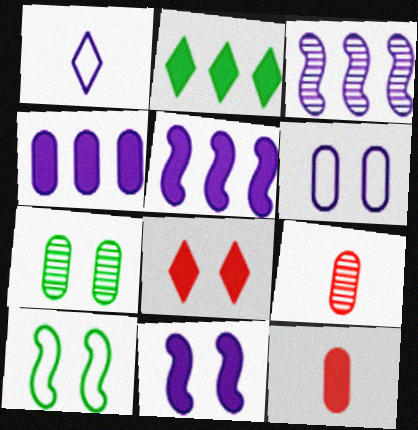[[2, 11, 12]]